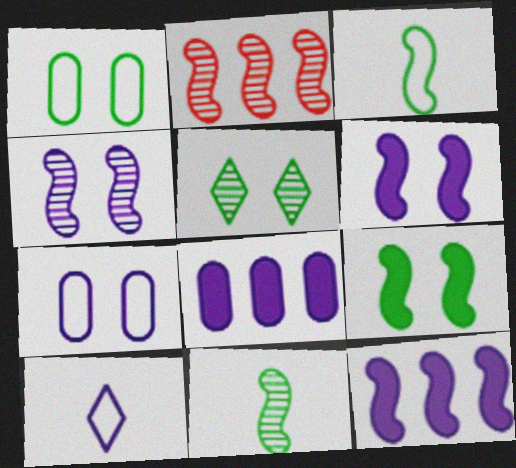[[1, 5, 9], 
[2, 3, 6], 
[2, 4, 11], 
[4, 8, 10]]